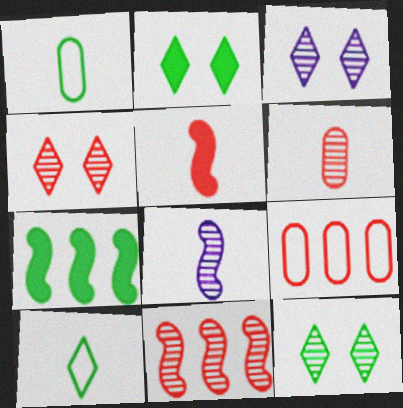[[1, 7, 12], 
[2, 8, 9], 
[3, 4, 12], 
[4, 5, 9], 
[4, 6, 11]]